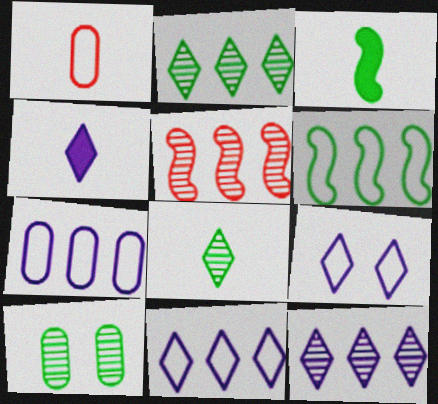[[1, 6, 9], 
[4, 9, 12]]